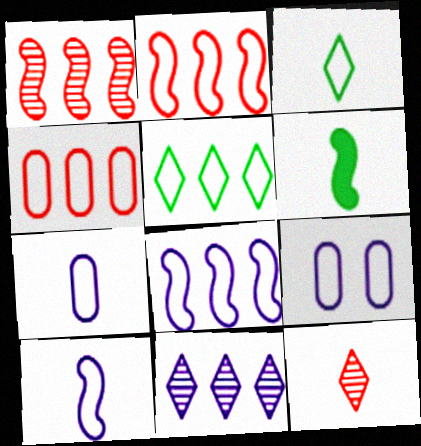[[2, 3, 9], 
[4, 5, 8], 
[6, 7, 12]]